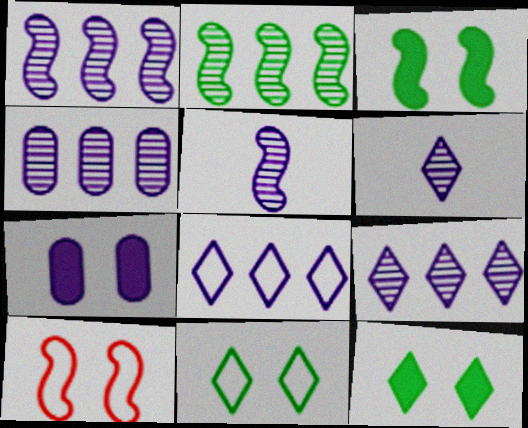[[1, 4, 9], 
[5, 7, 8]]